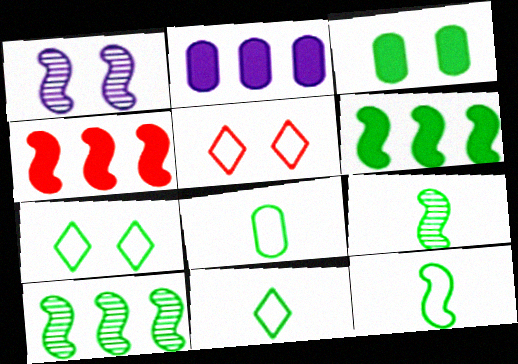[[1, 3, 5], 
[1, 4, 12], 
[2, 5, 9], 
[3, 10, 11], 
[8, 11, 12]]